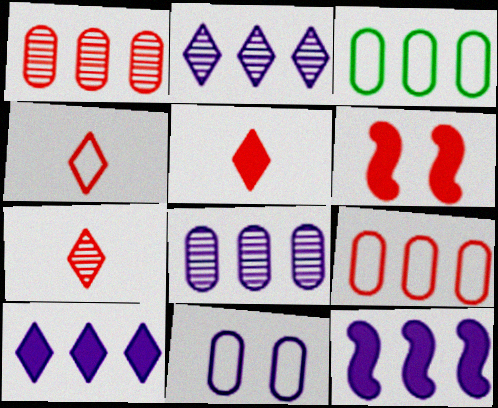[[1, 4, 6], 
[4, 5, 7], 
[6, 7, 9]]